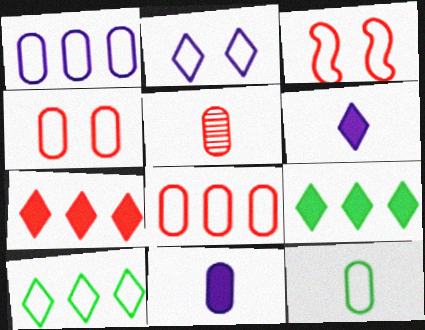[[1, 4, 12], 
[3, 5, 7], 
[5, 11, 12]]